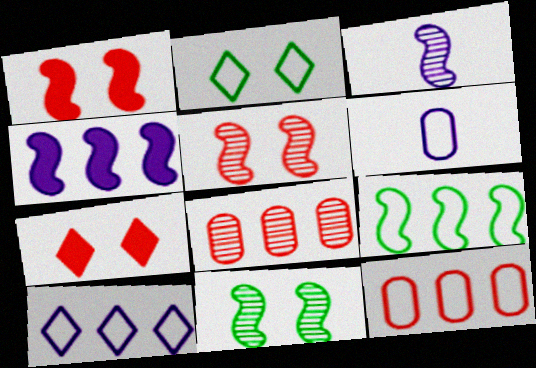[[1, 3, 9], 
[9, 10, 12]]